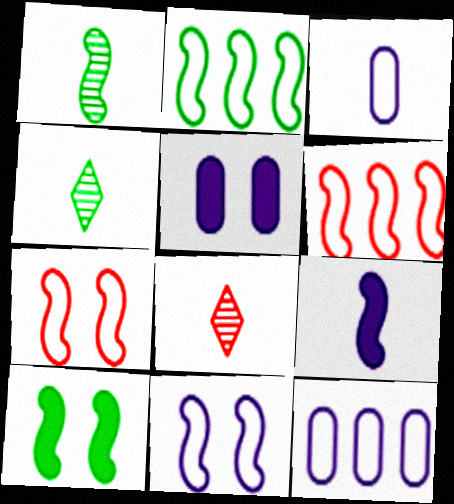[[1, 2, 10], 
[2, 5, 8], 
[4, 5, 6], 
[8, 10, 12]]